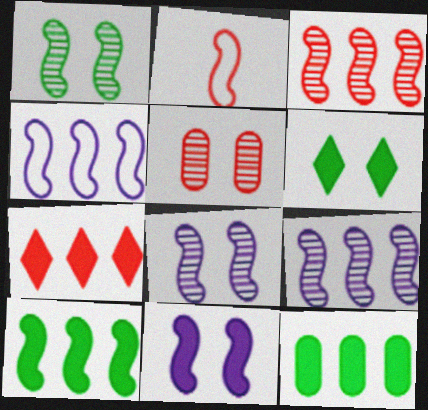[[2, 5, 7], 
[2, 8, 10], 
[3, 4, 10]]